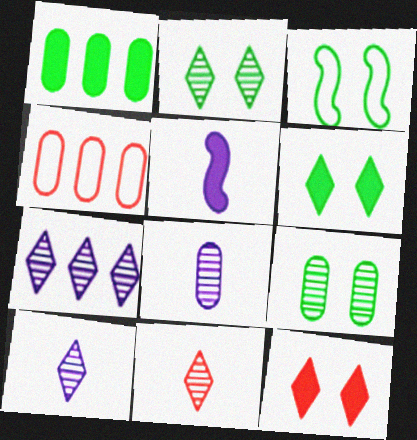[[1, 5, 12], 
[2, 4, 5], 
[2, 7, 11], 
[3, 6, 9]]